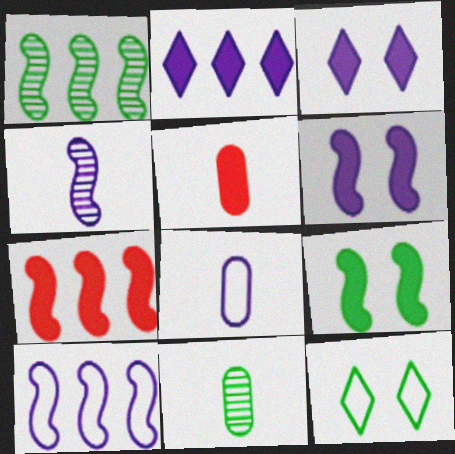[[1, 7, 10], 
[2, 5, 9], 
[4, 6, 10], 
[5, 8, 11]]